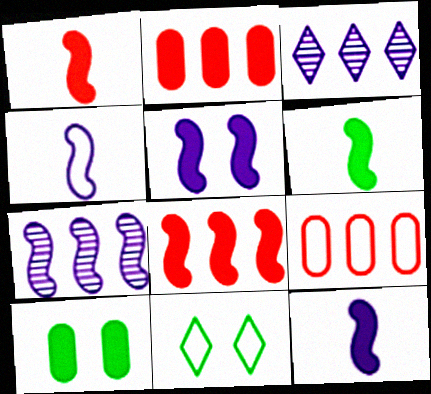[[1, 6, 12], 
[4, 5, 7], 
[4, 9, 11], 
[5, 6, 8]]